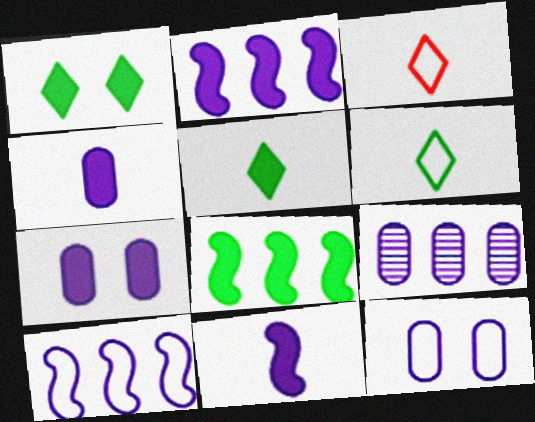[[4, 9, 12]]